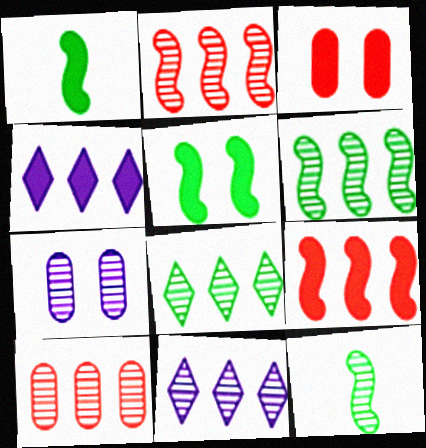[[1, 3, 4], 
[6, 10, 11]]